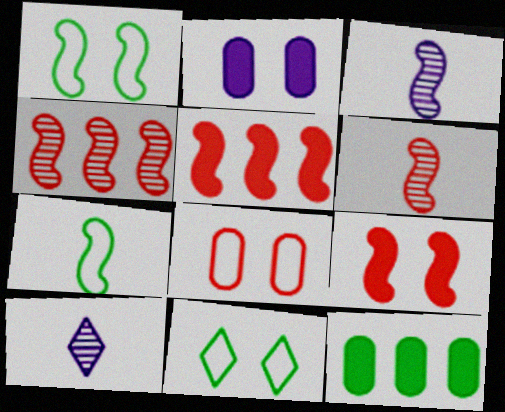[[1, 3, 5]]